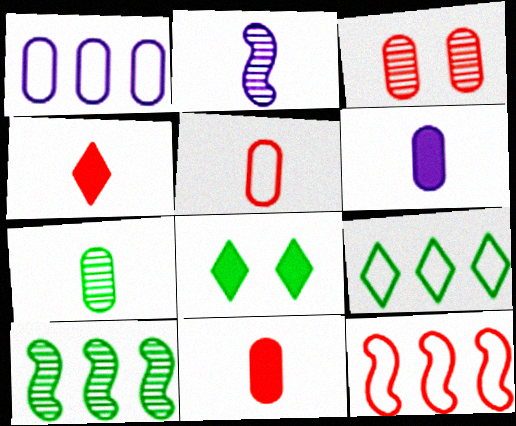[[1, 9, 12], 
[3, 4, 12], 
[5, 6, 7]]